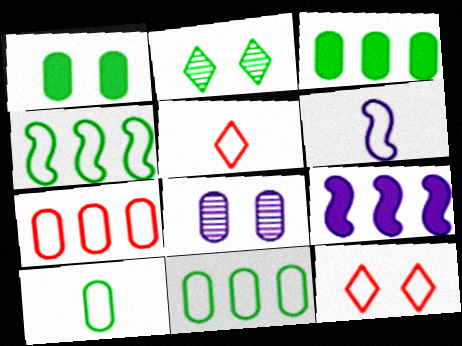[[5, 6, 10], 
[6, 11, 12]]